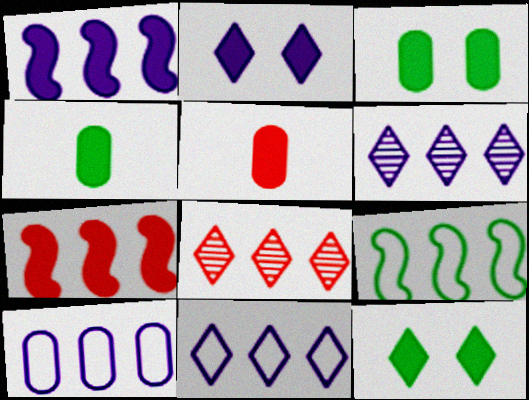[[1, 5, 12], 
[1, 6, 10], 
[2, 4, 7]]